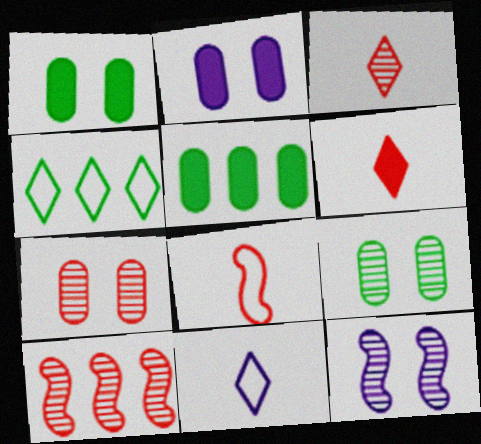[[1, 10, 11], 
[3, 7, 10]]